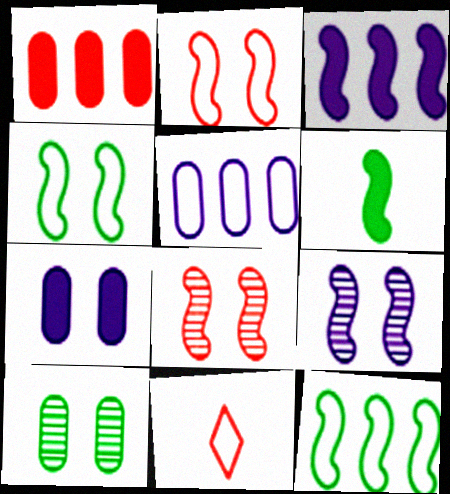[[1, 8, 11], 
[3, 10, 11], 
[4, 5, 11]]